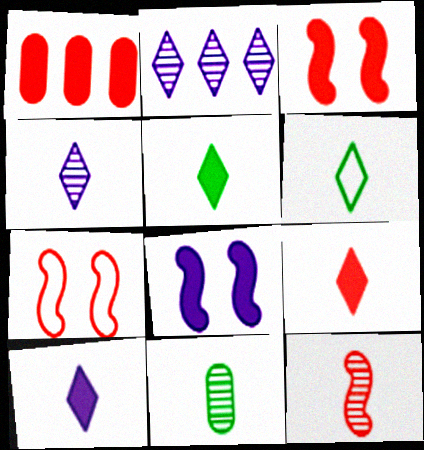[[1, 3, 9], 
[1, 5, 8], 
[4, 6, 9], 
[4, 11, 12], 
[5, 9, 10]]